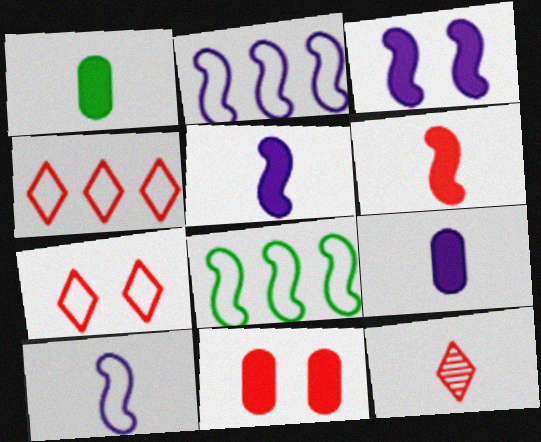[[1, 10, 12]]